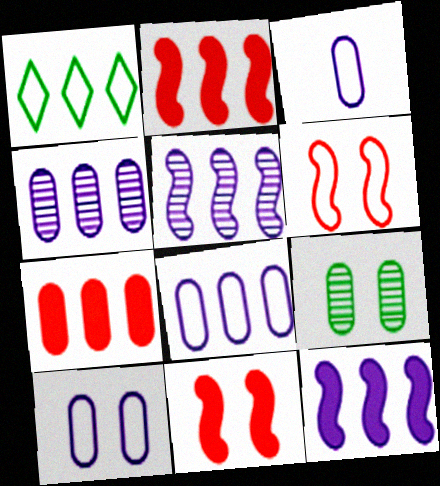[[1, 2, 4], 
[1, 3, 6], 
[1, 5, 7], 
[3, 7, 9], 
[3, 8, 10]]